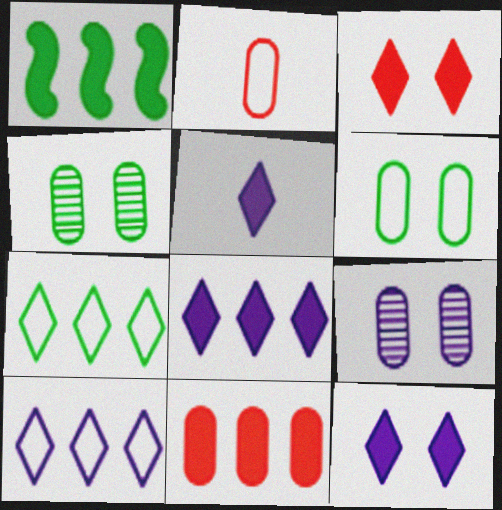[[1, 8, 11], 
[5, 8, 12]]